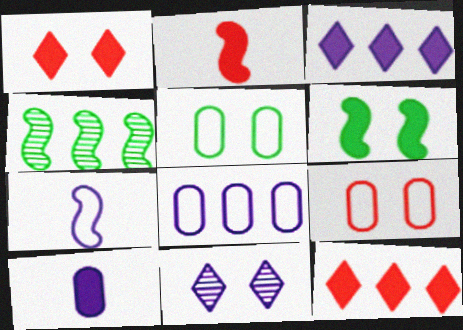[[4, 8, 12], 
[6, 9, 11], 
[6, 10, 12]]